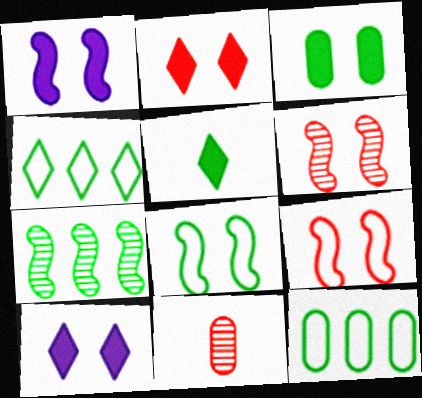[[1, 2, 3], 
[1, 4, 11], 
[1, 6, 8]]